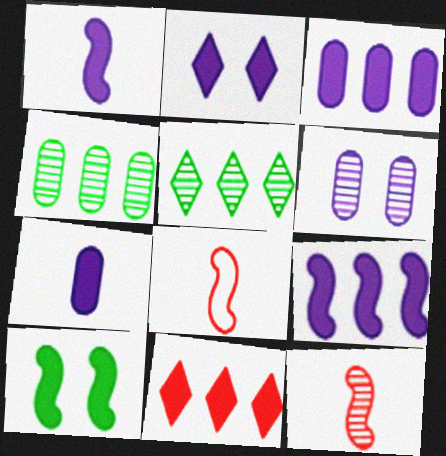[[1, 2, 3], 
[2, 4, 8], 
[2, 7, 9], 
[5, 6, 12], 
[7, 10, 11]]